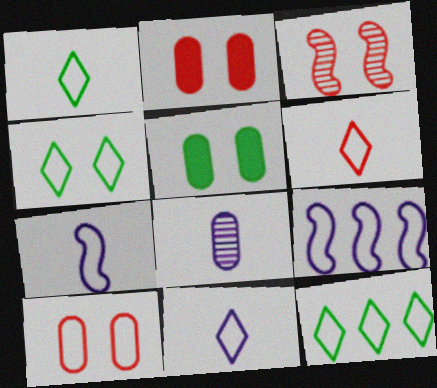[[1, 4, 12], 
[1, 6, 11], 
[1, 9, 10], 
[7, 10, 12]]